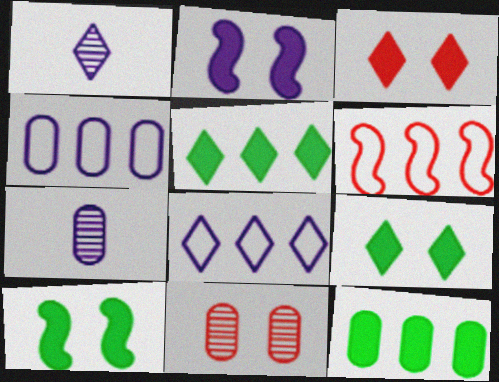[[1, 2, 4], 
[2, 7, 8], 
[6, 7, 9]]